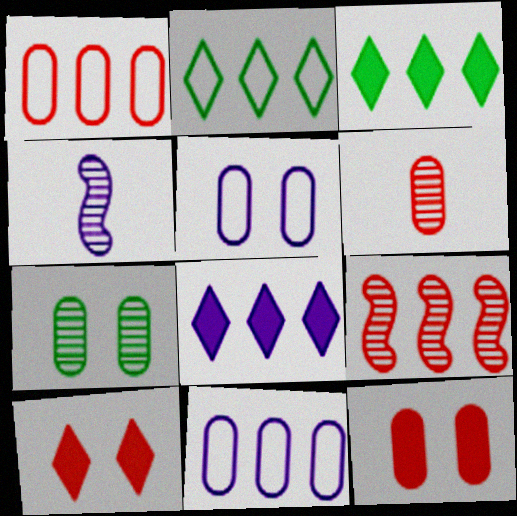[[1, 6, 12], 
[2, 4, 12], 
[3, 9, 11], 
[4, 5, 8], 
[5, 7, 12]]